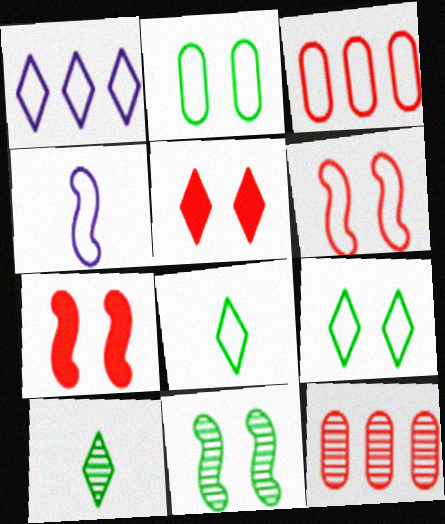[[1, 5, 10], 
[3, 4, 9]]